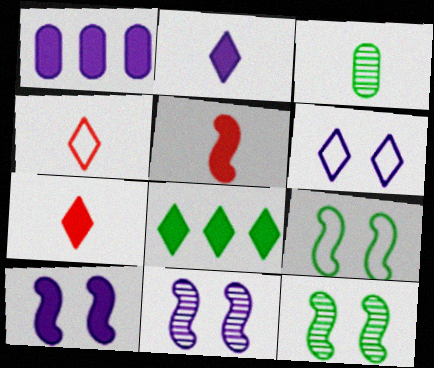[[1, 2, 10], 
[1, 4, 12], 
[3, 8, 9]]